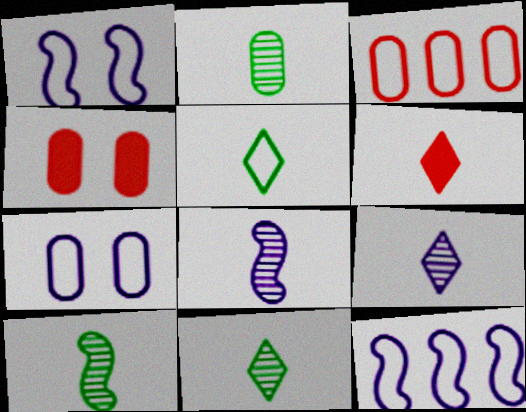[[1, 3, 5], 
[2, 10, 11], 
[4, 11, 12], 
[5, 6, 9]]